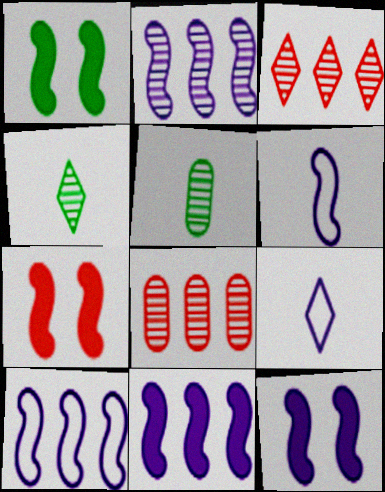[[1, 7, 12], 
[1, 8, 9], 
[2, 6, 12], 
[2, 10, 11]]